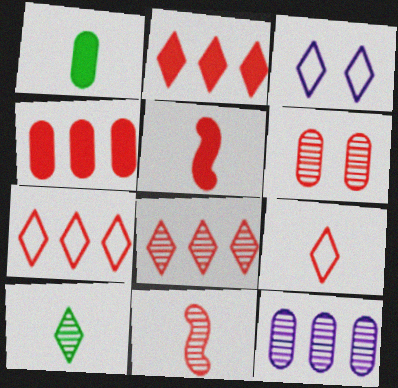[[2, 3, 10], 
[2, 7, 8], 
[5, 6, 7], 
[6, 8, 11]]